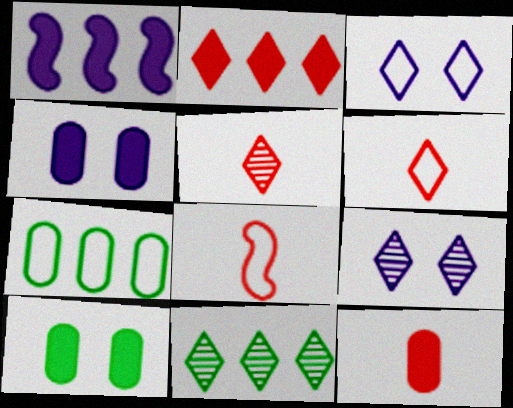[[3, 7, 8], 
[4, 8, 11], 
[5, 8, 12], 
[5, 9, 11]]